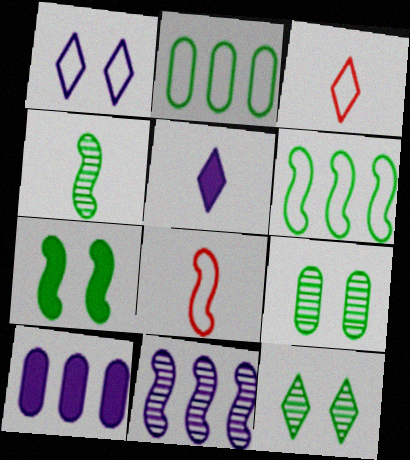[[1, 2, 8], 
[4, 6, 7], 
[7, 8, 11], 
[8, 10, 12]]